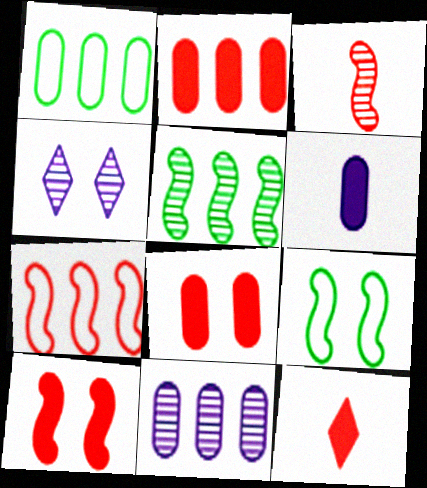[[1, 2, 11], 
[2, 10, 12], 
[3, 7, 10], 
[4, 8, 9], 
[9, 11, 12]]